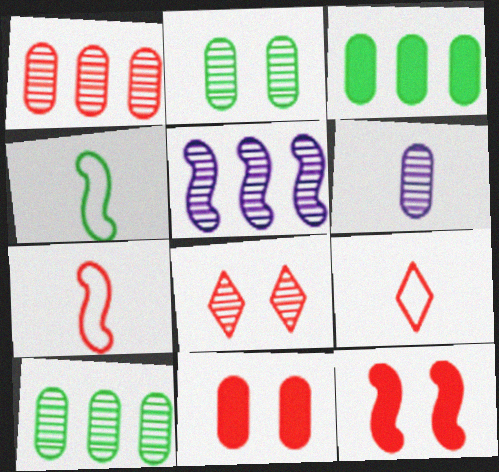[[1, 2, 6], 
[1, 9, 12], 
[4, 5, 12]]